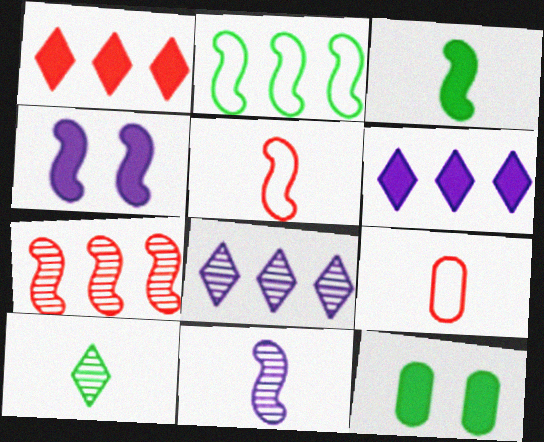[[2, 10, 12], 
[3, 5, 11], 
[5, 8, 12]]